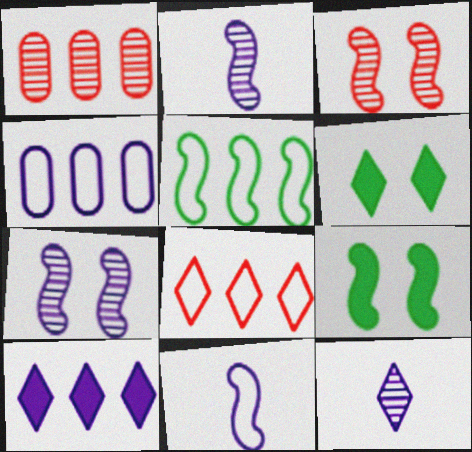[[1, 5, 10], 
[1, 6, 11], 
[4, 5, 8], 
[6, 8, 12]]